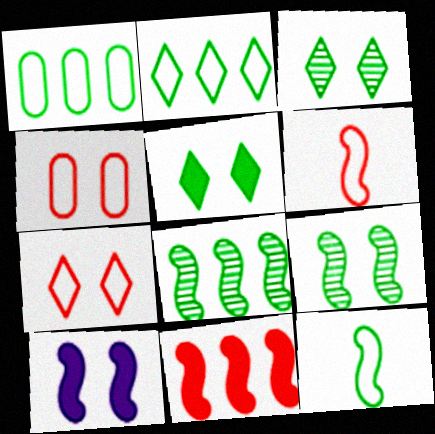[[3, 4, 10], 
[6, 8, 10]]